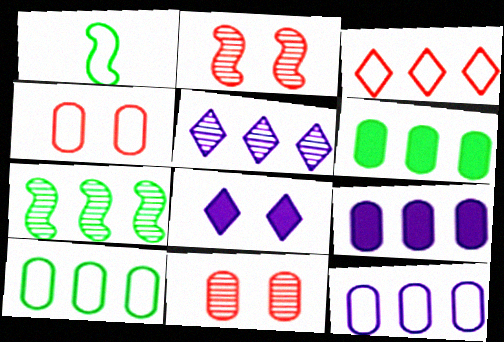[[3, 7, 9]]